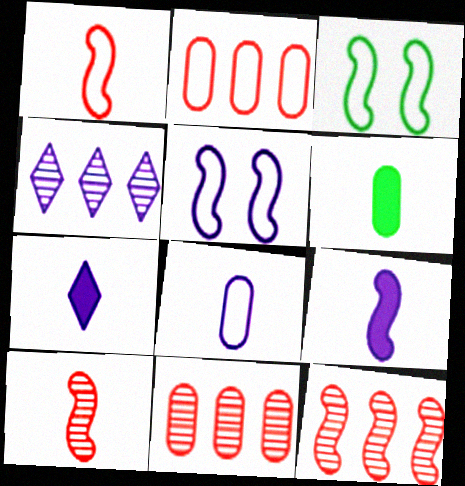[[3, 7, 11], 
[3, 9, 12]]